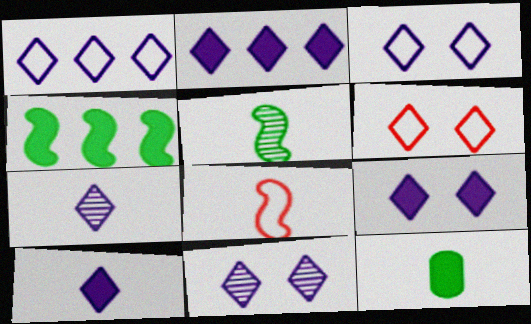[[1, 7, 9], 
[1, 10, 11], 
[2, 3, 7], 
[2, 9, 10], 
[3, 9, 11], 
[7, 8, 12]]